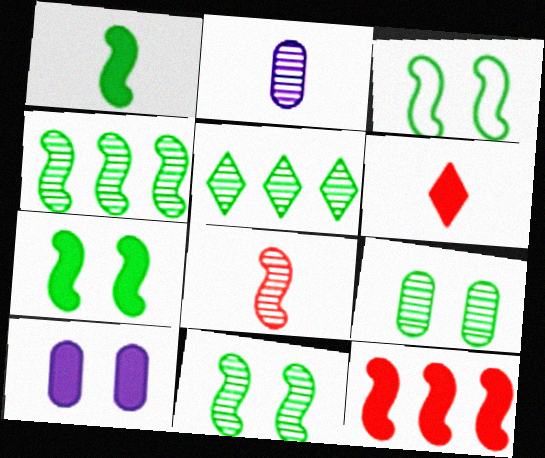[[1, 3, 4], 
[3, 7, 11]]